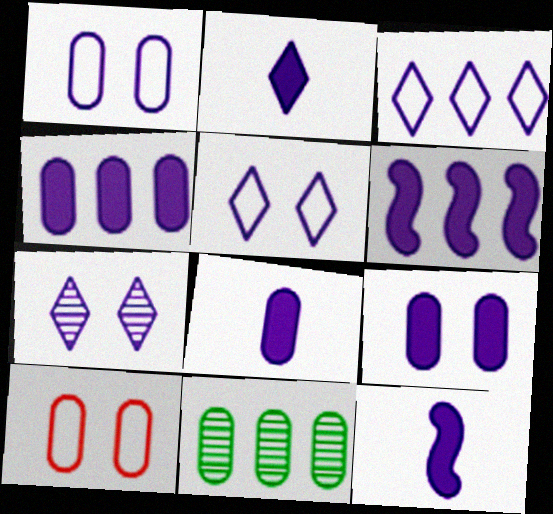[[2, 3, 7], 
[2, 6, 9], 
[2, 8, 12], 
[4, 8, 9], 
[8, 10, 11]]